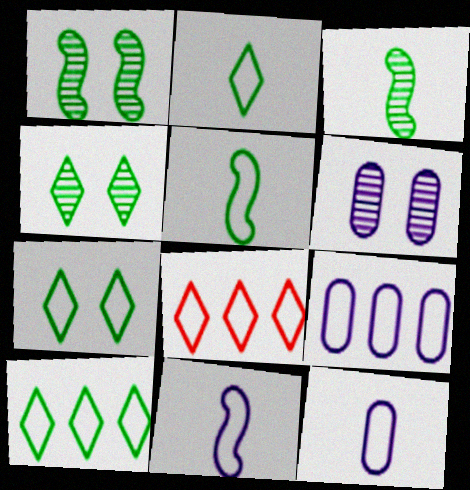[[2, 7, 10]]